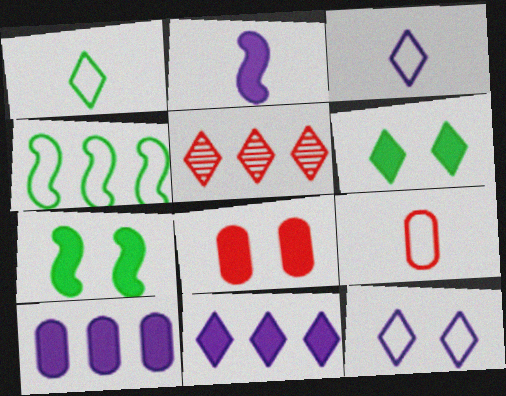[[3, 5, 6], 
[4, 5, 10], 
[4, 9, 12]]